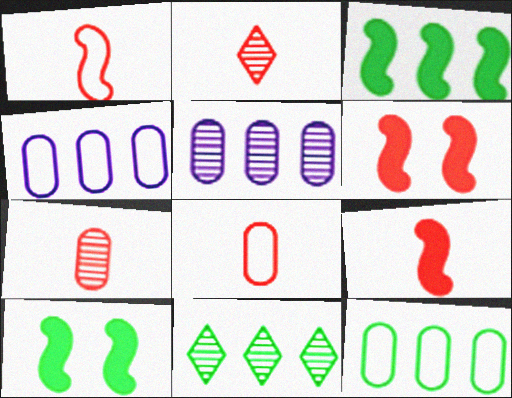[[2, 4, 10], 
[2, 8, 9], 
[3, 11, 12]]